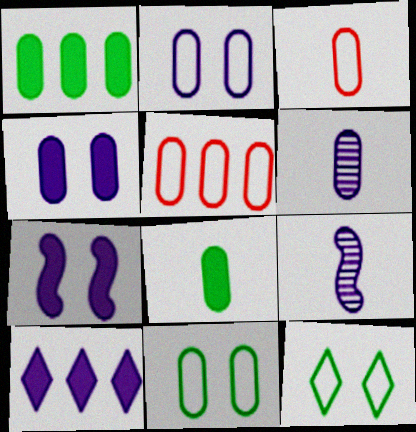[[2, 9, 10], 
[3, 6, 8]]